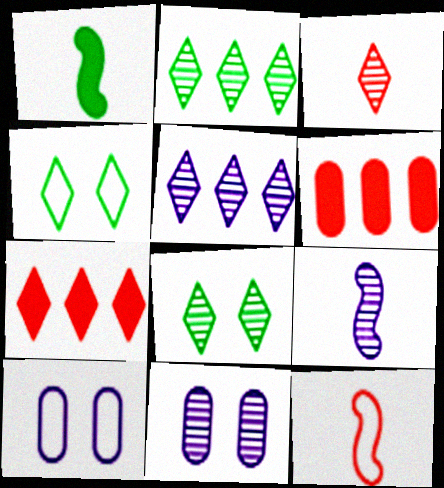[[1, 9, 12], 
[3, 5, 8], 
[4, 6, 9], 
[5, 9, 11]]